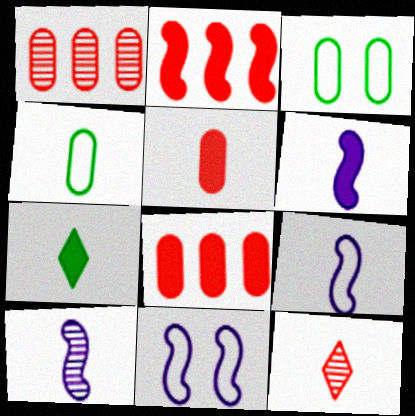[[1, 7, 11], 
[4, 6, 12], 
[5, 6, 7], 
[6, 9, 10]]